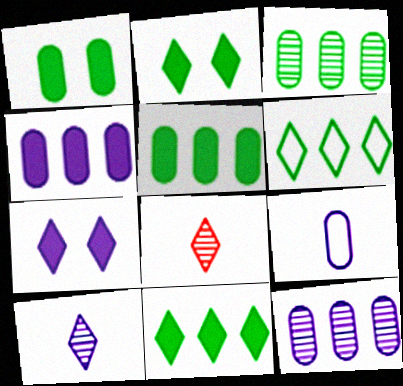[[6, 7, 8]]